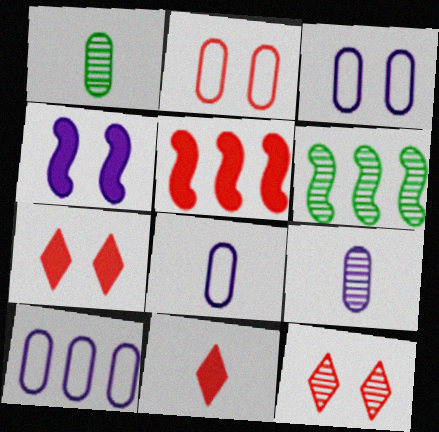[[3, 6, 11], 
[3, 8, 10], 
[6, 7, 8], 
[6, 9, 12]]